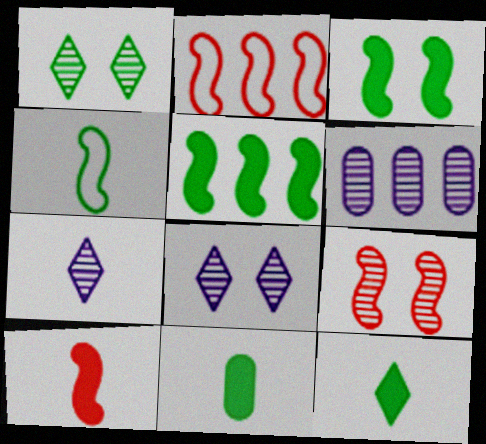[[2, 8, 11], 
[2, 9, 10]]